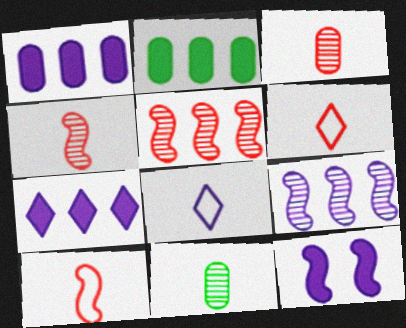[]